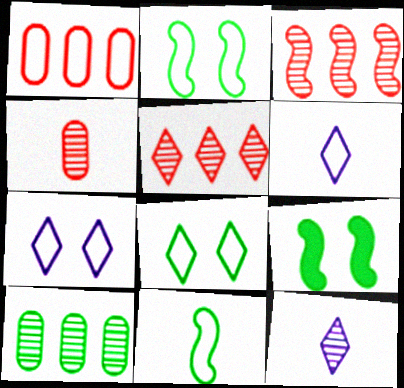[[1, 2, 6], 
[1, 7, 11], 
[1, 9, 12]]